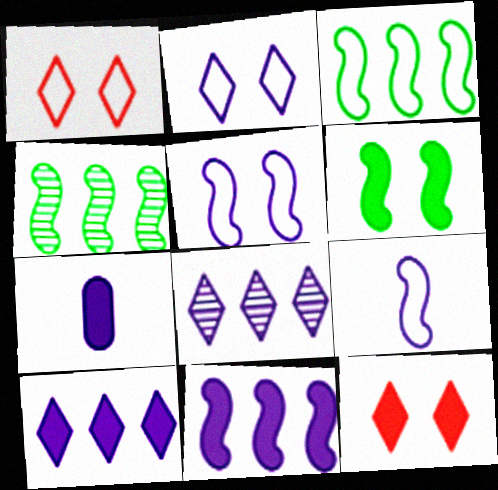[[1, 4, 7], 
[5, 7, 8]]